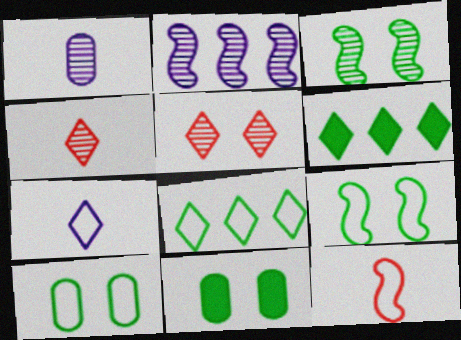[[5, 6, 7]]